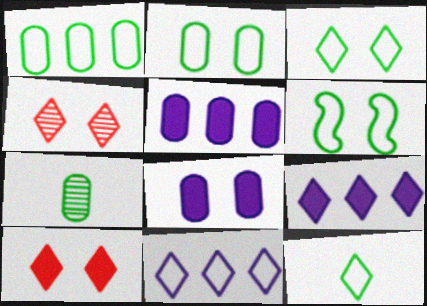[[1, 6, 12], 
[2, 3, 6], 
[4, 6, 8], 
[4, 9, 12]]